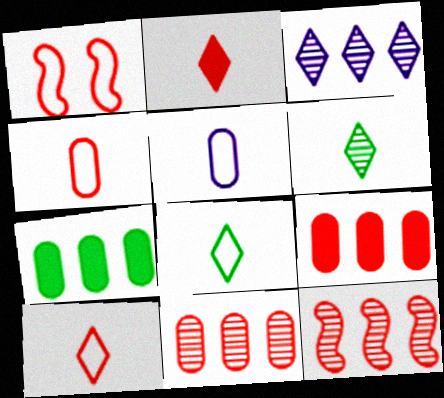[[1, 2, 11]]